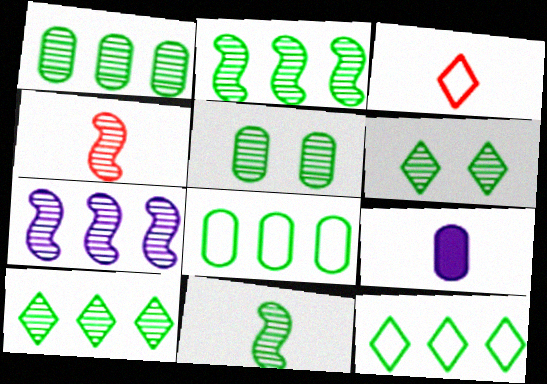[[1, 2, 10], 
[1, 6, 11], 
[3, 9, 11], 
[5, 10, 11]]